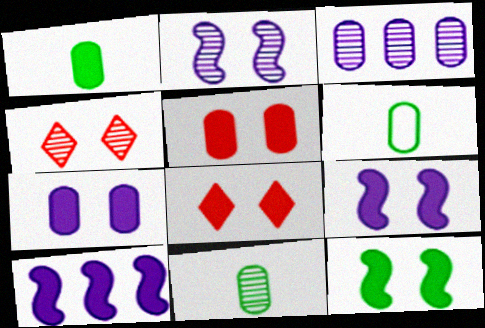[[1, 6, 11], 
[1, 8, 10], 
[3, 5, 6], 
[4, 6, 10], 
[7, 8, 12]]